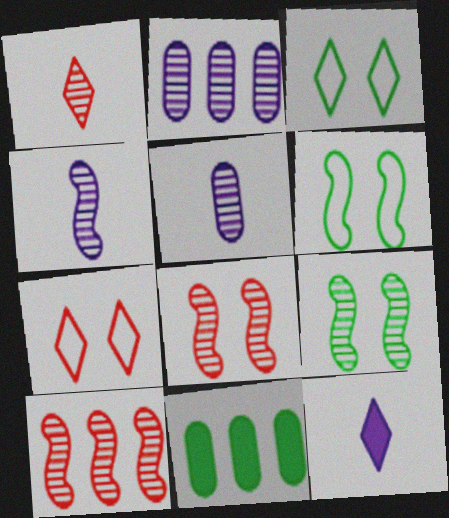[[1, 2, 9], 
[4, 7, 11], 
[4, 9, 10]]